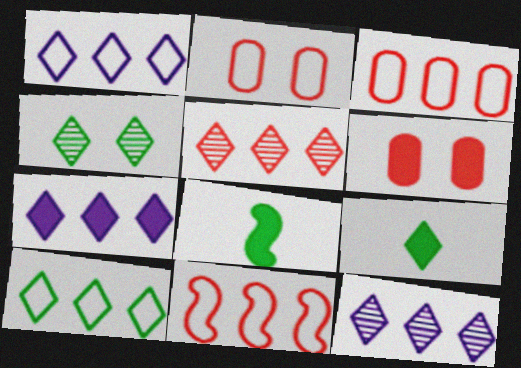[[1, 7, 12], 
[2, 8, 12], 
[4, 9, 10], 
[5, 7, 10], 
[6, 7, 8]]